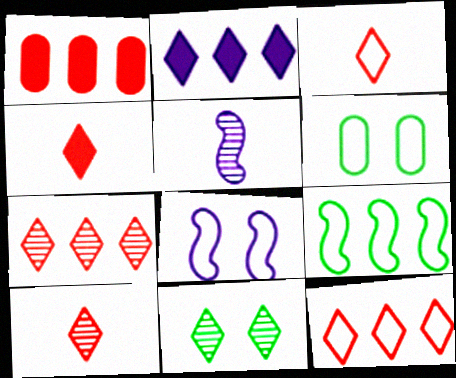[[2, 3, 11], 
[3, 4, 10]]